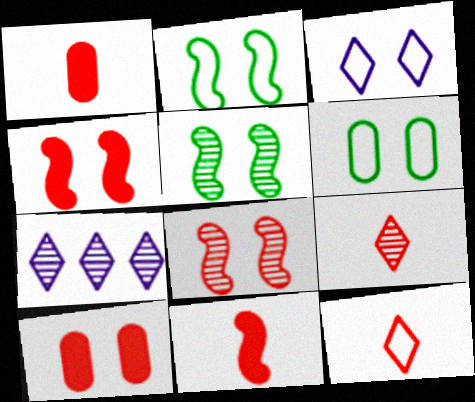[[1, 2, 7], 
[3, 5, 10], 
[6, 7, 11]]